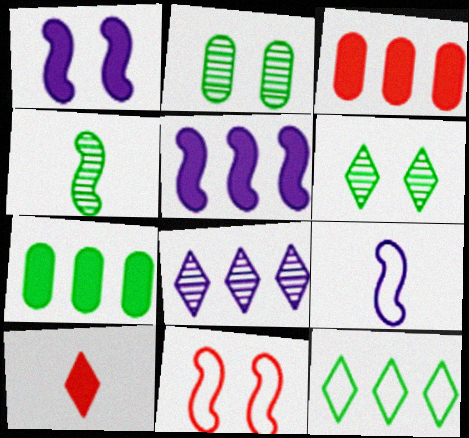[[1, 7, 10], 
[3, 6, 9], 
[4, 5, 11]]